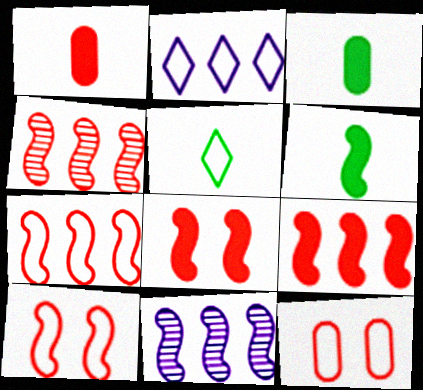[[4, 7, 9], 
[6, 10, 11]]